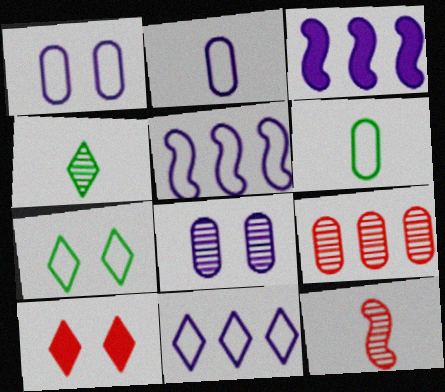[[4, 10, 11]]